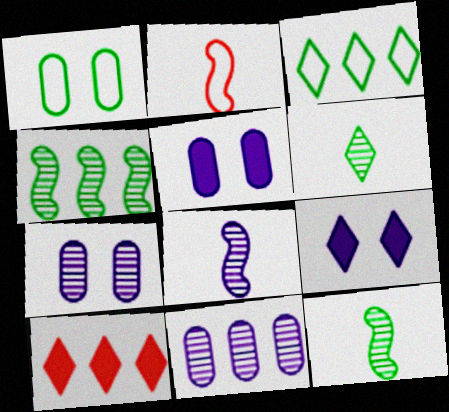[[1, 8, 10]]